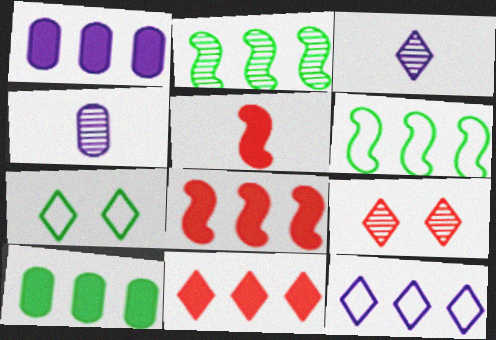[[2, 4, 9], 
[3, 7, 11], 
[4, 7, 8]]